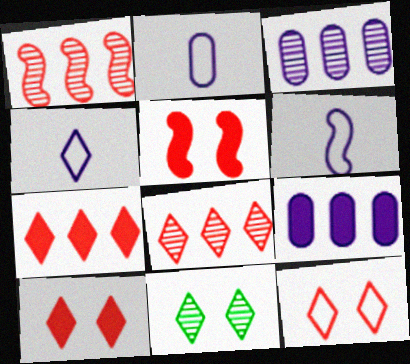[[2, 4, 6], 
[4, 7, 11]]